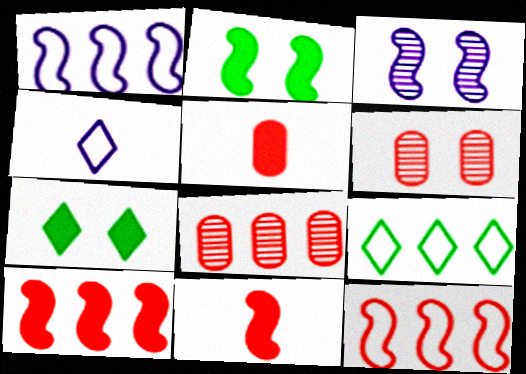[[2, 4, 8], 
[3, 5, 9]]